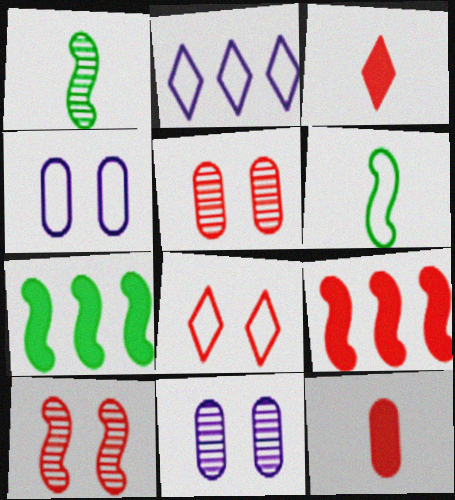[]